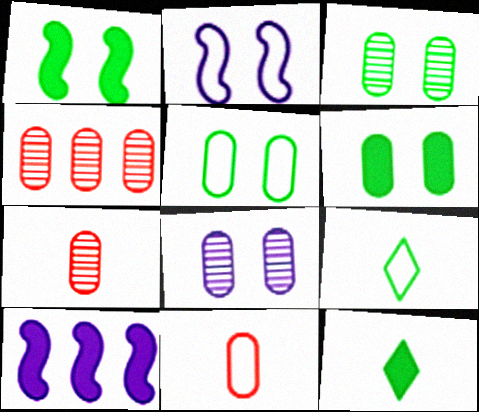[[2, 4, 12], 
[3, 5, 6]]